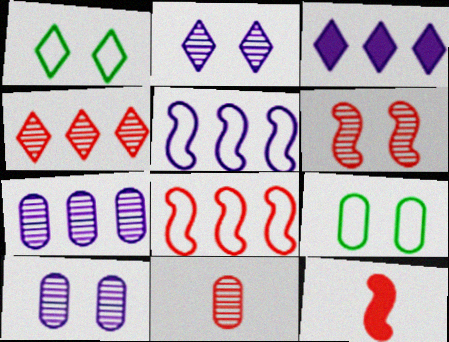[[1, 7, 12], 
[3, 5, 7], 
[4, 6, 11], 
[6, 8, 12]]